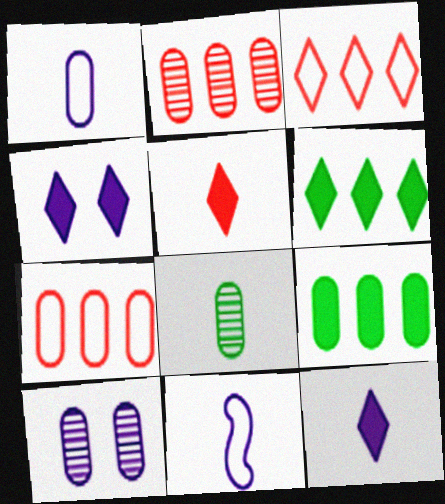[[2, 8, 10], 
[4, 5, 6], 
[5, 8, 11]]